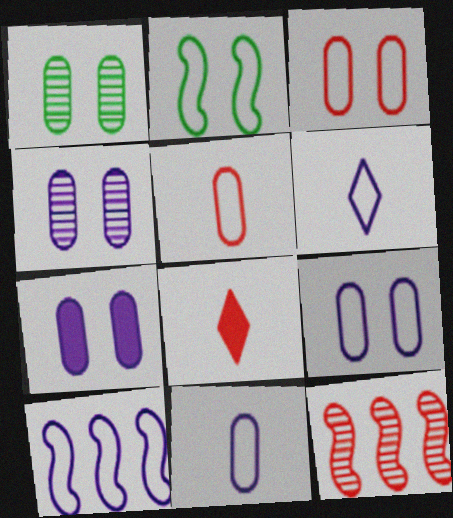[[1, 3, 7], 
[1, 8, 10], 
[3, 8, 12], 
[4, 7, 9], 
[6, 9, 10]]